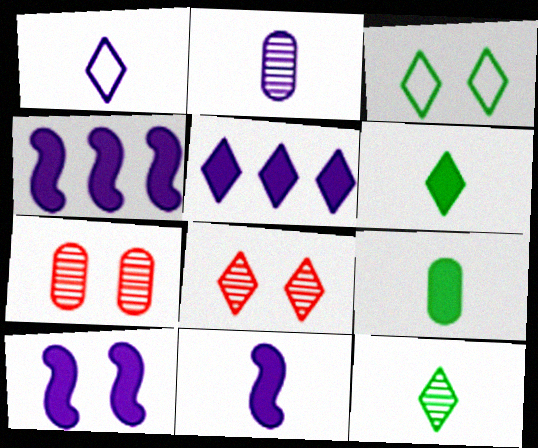[[1, 2, 11], 
[3, 7, 10], 
[4, 10, 11]]